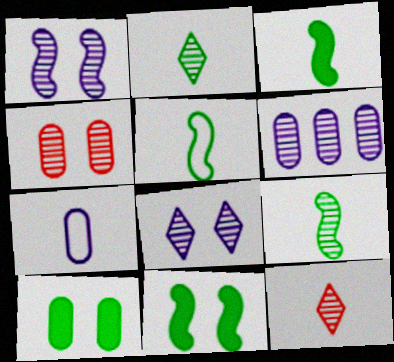[[3, 5, 9], 
[3, 7, 12]]